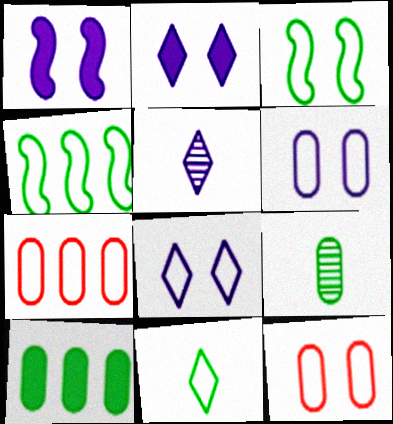[[3, 8, 12]]